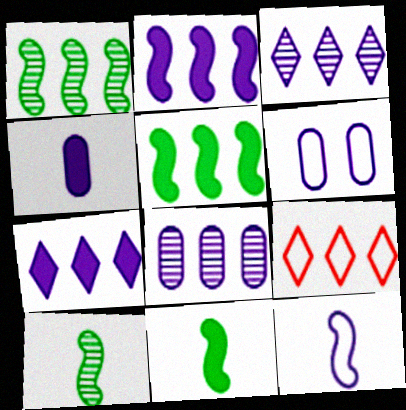[[4, 6, 8], 
[5, 8, 9]]